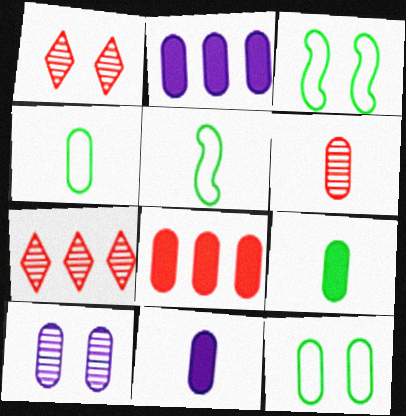[[1, 2, 5], 
[2, 6, 12], 
[3, 7, 11], 
[4, 6, 11], 
[4, 8, 10]]